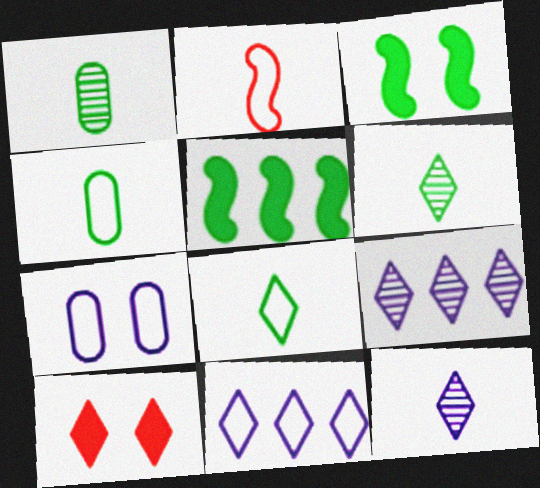[[6, 10, 11], 
[8, 9, 10]]